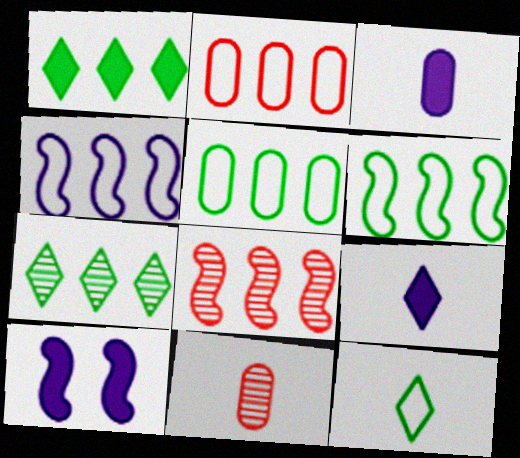[]